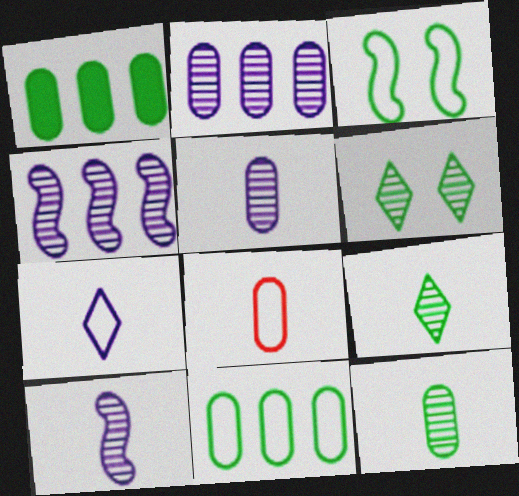[[1, 3, 9]]